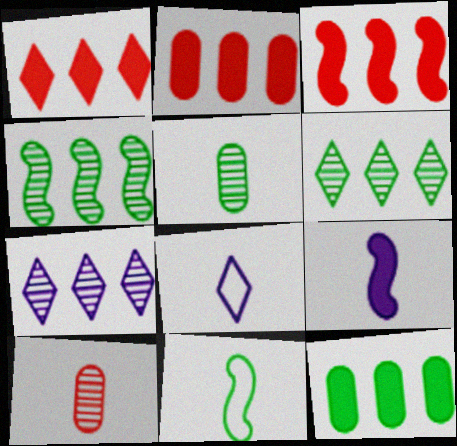[[1, 2, 3]]